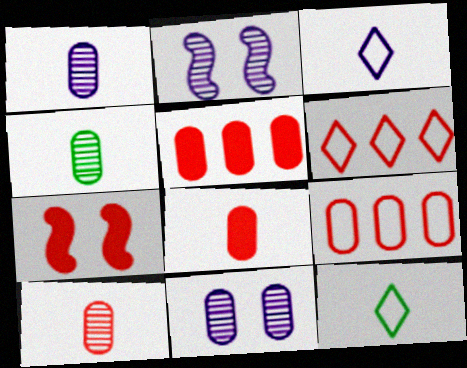[[1, 4, 10], 
[2, 5, 12], 
[6, 7, 10]]